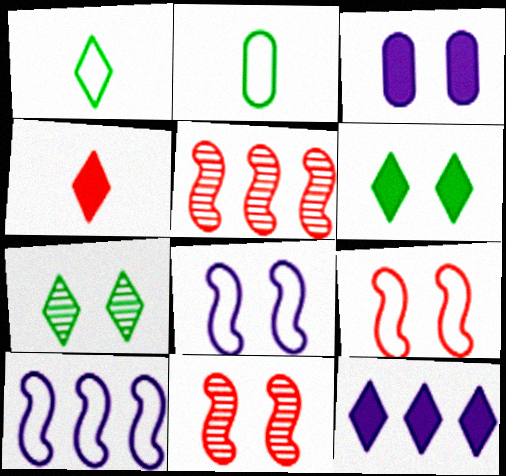[[1, 3, 5], 
[2, 11, 12], 
[3, 7, 9], 
[4, 6, 12]]